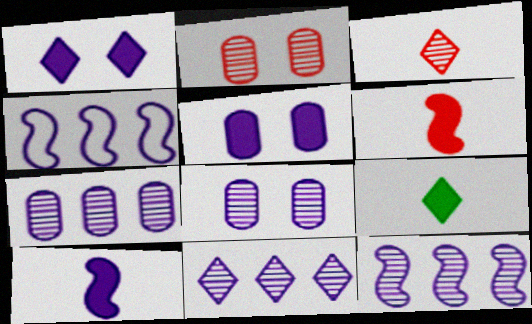[[2, 4, 9], 
[7, 11, 12]]